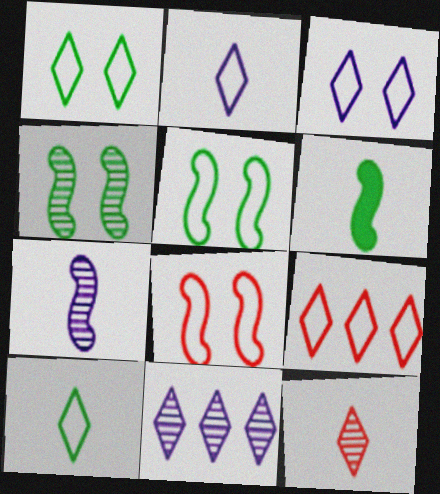[[1, 2, 9], 
[3, 9, 10]]